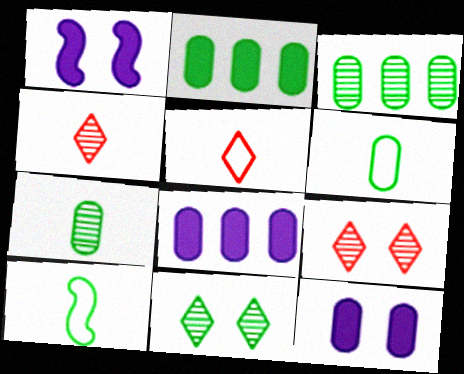[[1, 3, 5], 
[2, 10, 11], 
[8, 9, 10]]